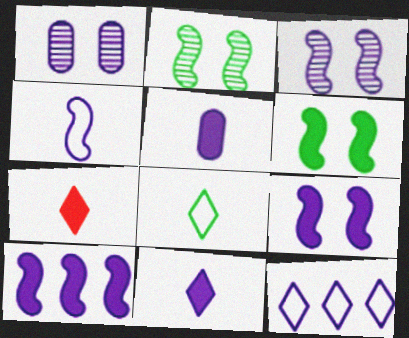[[3, 4, 10], 
[3, 5, 12]]